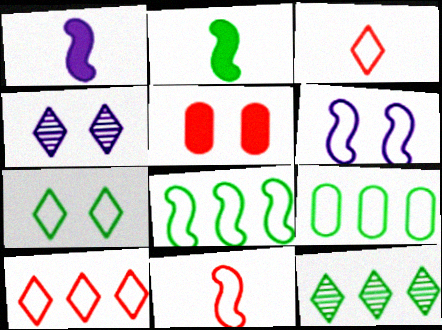[[3, 6, 9], 
[6, 8, 11]]